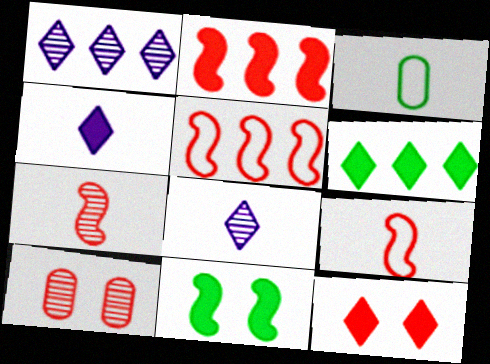[[3, 4, 7], 
[4, 6, 12]]